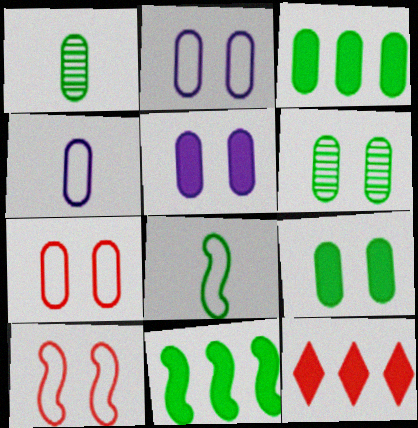[[5, 6, 7]]